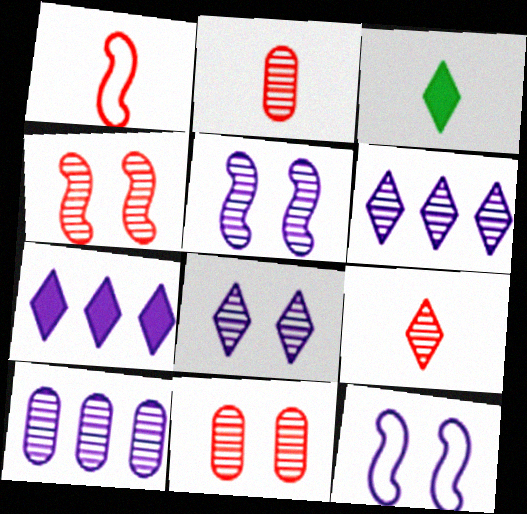[]